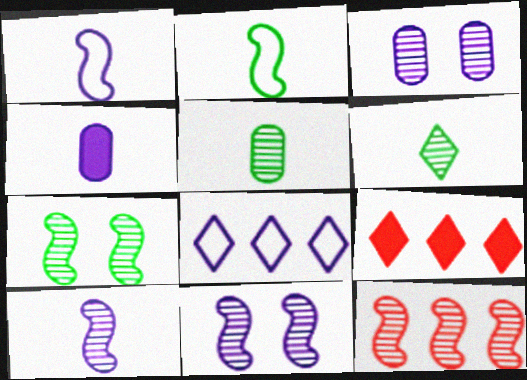[[2, 3, 9], 
[3, 6, 12], 
[4, 8, 11], 
[7, 10, 12]]